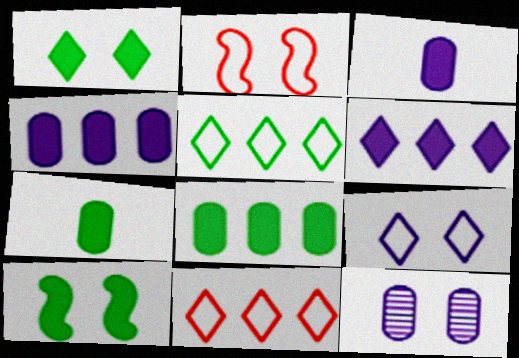[[1, 2, 12]]